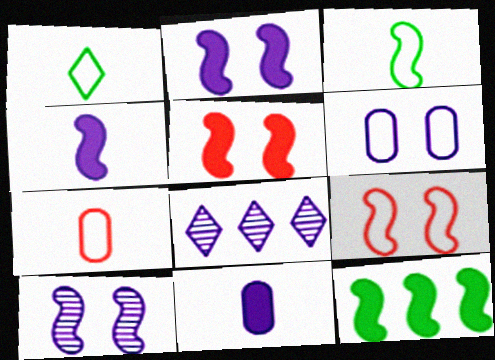[[4, 5, 12], 
[4, 6, 8]]